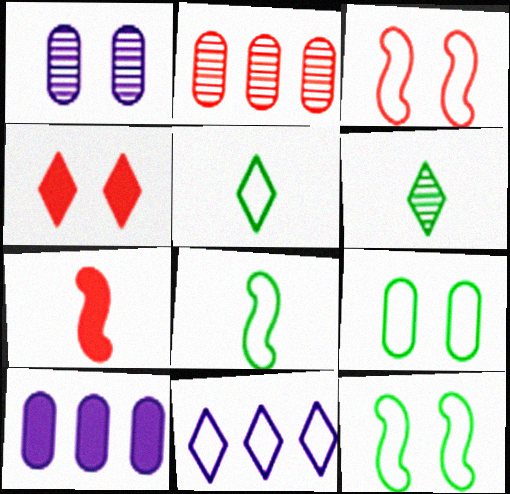[[1, 4, 12], 
[3, 6, 10], 
[4, 6, 11]]